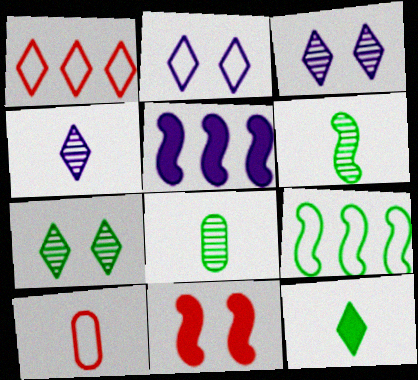[[1, 3, 12], 
[2, 9, 10], 
[5, 7, 10]]